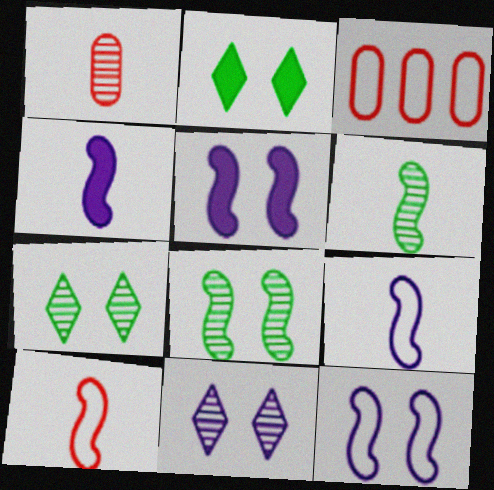[[3, 4, 7], 
[4, 6, 10]]